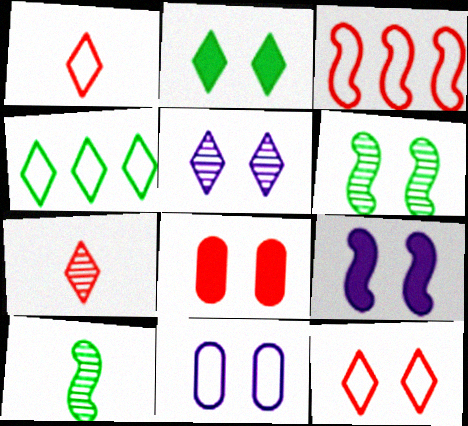[[2, 5, 12], 
[2, 8, 9], 
[3, 7, 8], 
[3, 9, 10], 
[5, 9, 11]]